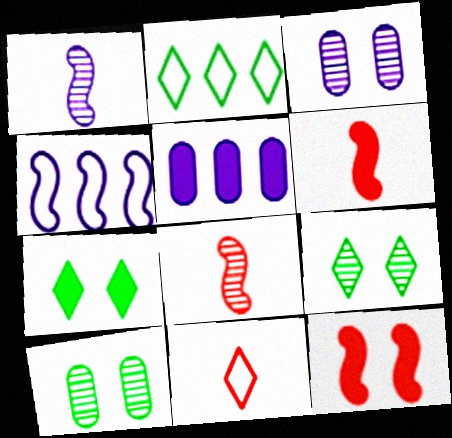[[2, 3, 6], 
[5, 6, 7]]